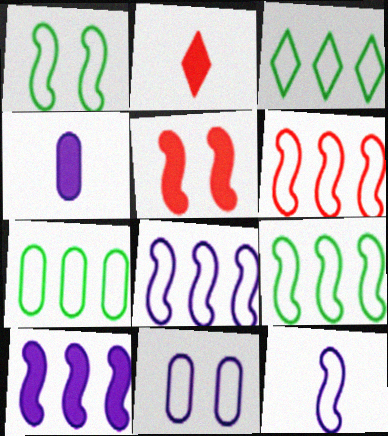[[1, 6, 12], 
[3, 7, 9], 
[6, 8, 9]]